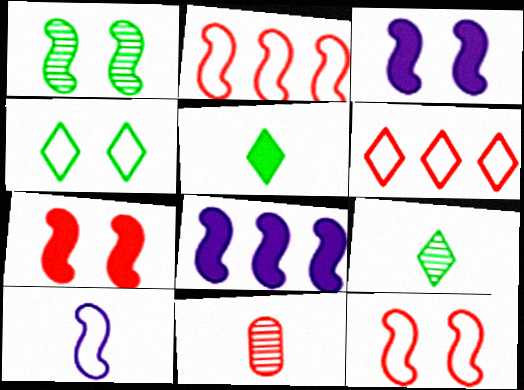[[1, 3, 12], 
[4, 8, 11], 
[5, 10, 11], 
[6, 7, 11]]